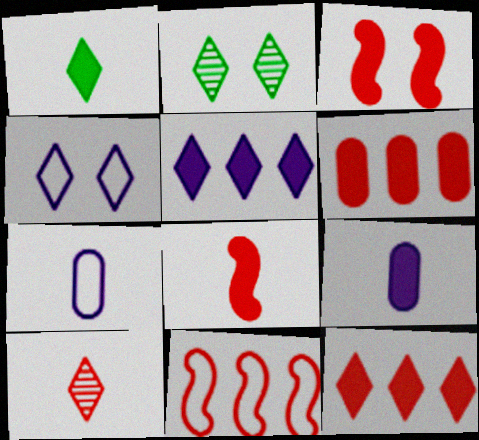[[1, 8, 9], 
[2, 9, 11]]